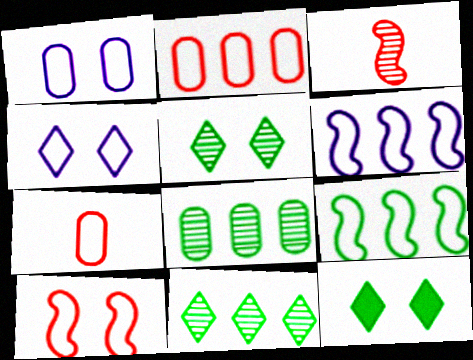[[4, 7, 9]]